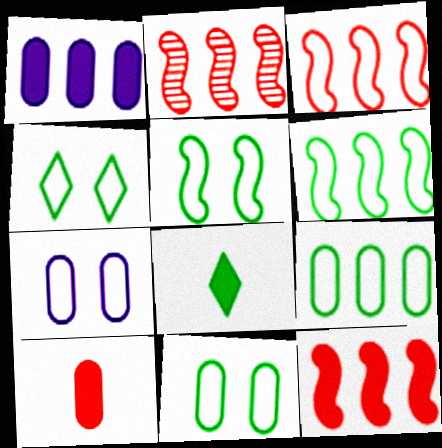[[2, 3, 12], 
[2, 7, 8], 
[4, 5, 11]]